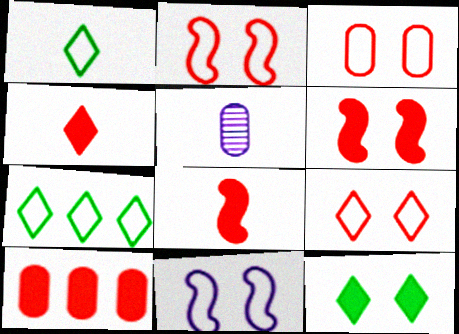[[1, 5, 8], 
[2, 3, 9], 
[4, 6, 10], 
[5, 6, 7]]